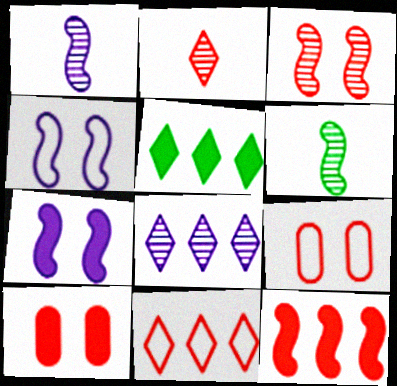[[1, 5, 9], 
[2, 9, 12], 
[4, 6, 12], 
[5, 8, 11]]